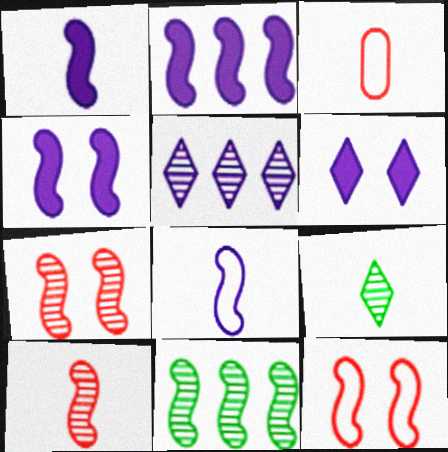[[1, 2, 4], 
[1, 3, 9], 
[1, 11, 12], 
[3, 6, 11]]